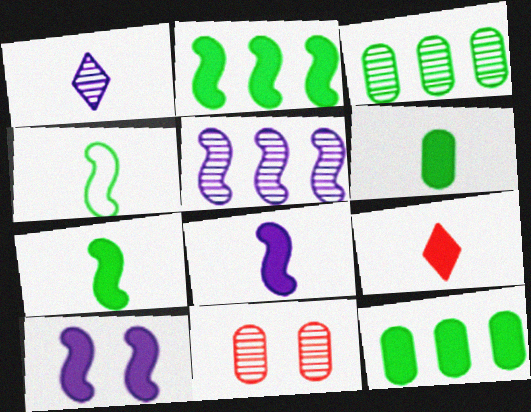[[6, 8, 9], 
[9, 10, 12]]